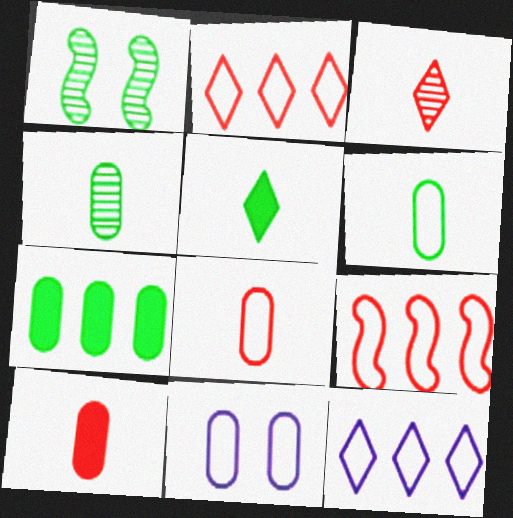[[1, 10, 12]]